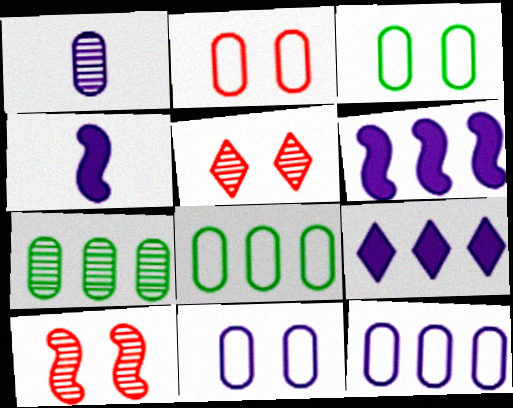[[2, 3, 11], 
[4, 5, 8]]